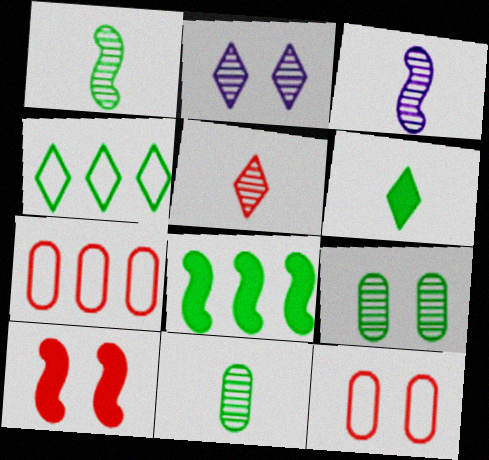[[3, 5, 11], 
[5, 7, 10]]